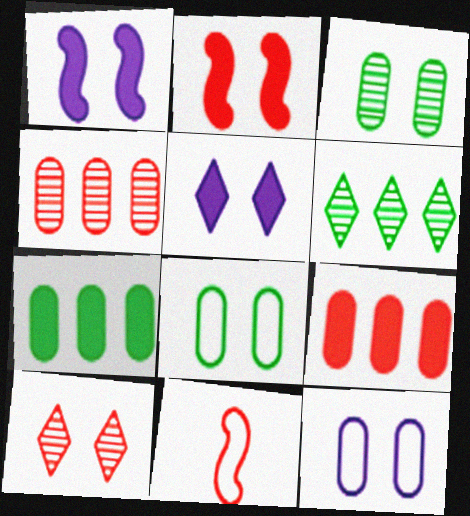[[1, 8, 10], 
[9, 10, 11]]